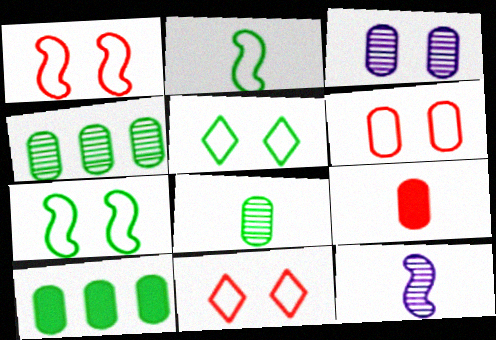[[1, 6, 11], 
[10, 11, 12]]